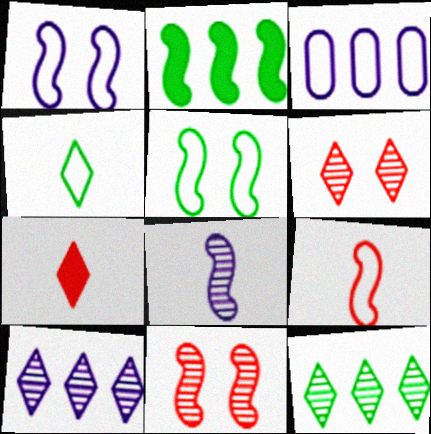[]